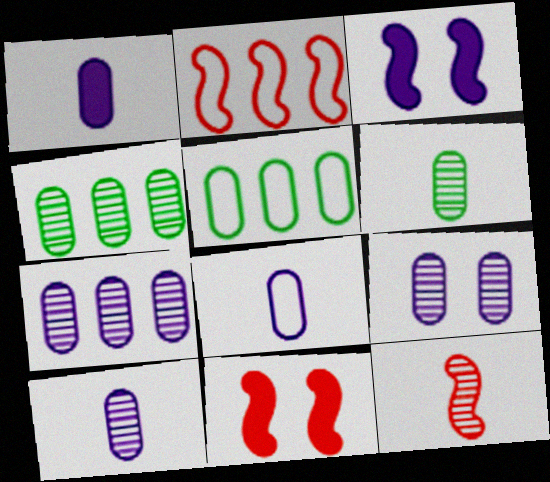[[1, 8, 10], 
[2, 11, 12], 
[7, 9, 10]]